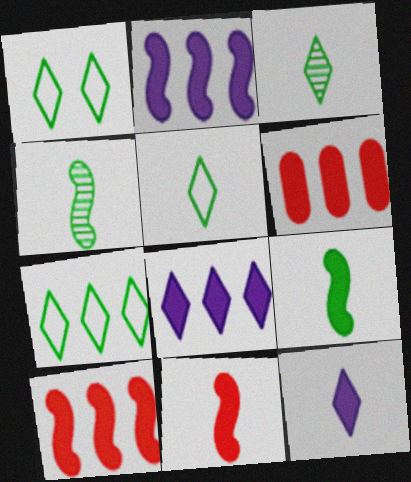[[1, 5, 7]]